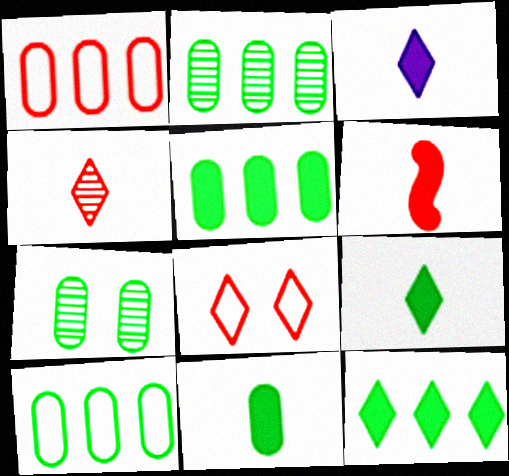[[2, 5, 10], 
[3, 6, 11], 
[7, 10, 11]]